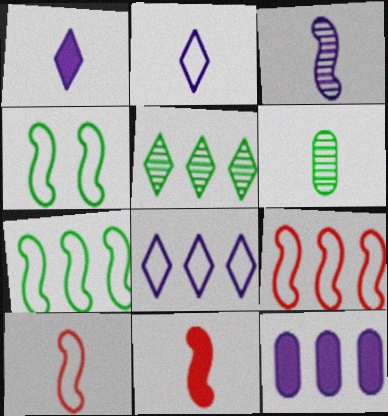[[1, 6, 10], 
[2, 6, 11], 
[5, 9, 12]]